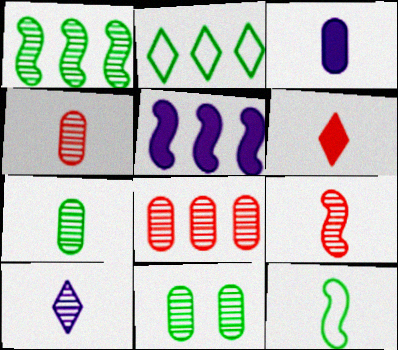[[2, 5, 8], 
[7, 9, 10]]